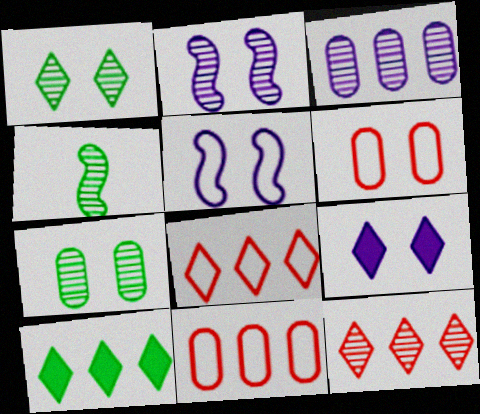[[4, 9, 11]]